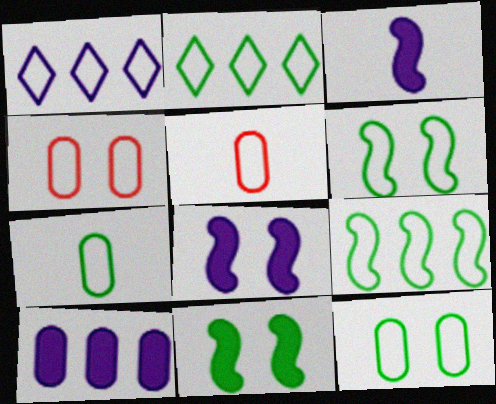[[1, 5, 6], 
[2, 6, 7]]